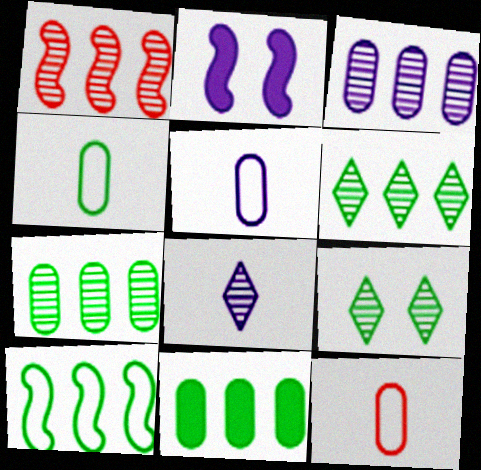[[1, 3, 6], 
[2, 6, 12], 
[4, 5, 12], 
[6, 10, 11]]